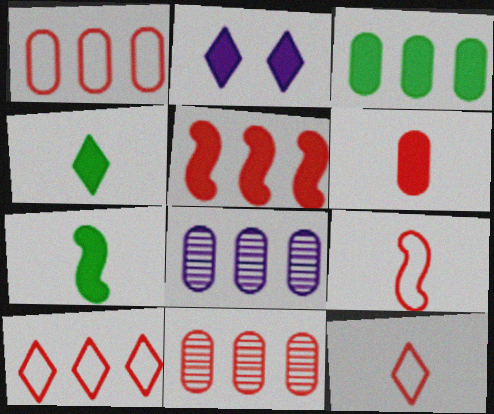[[1, 3, 8], 
[5, 10, 11]]